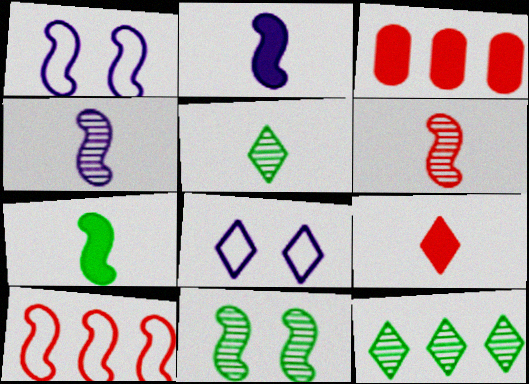[[1, 3, 5], 
[2, 10, 11], 
[8, 9, 12]]